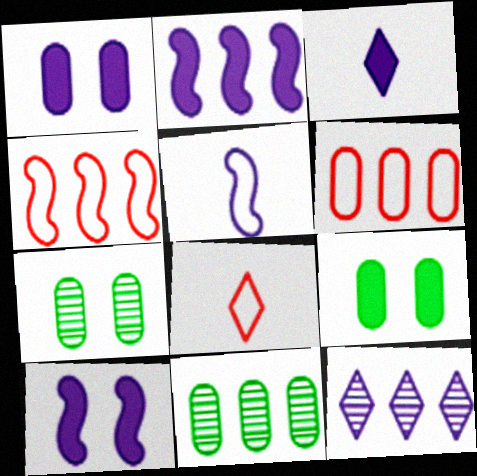[[1, 2, 3], 
[1, 5, 12], 
[2, 7, 8], 
[3, 4, 7], 
[8, 10, 11]]